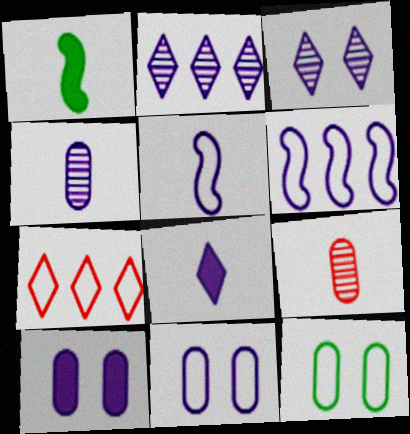[[2, 5, 10], 
[4, 5, 8], 
[5, 7, 12]]